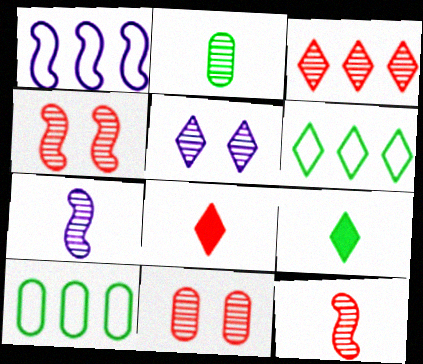[[1, 9, 11], 
[3, 11, 12], 
[5, 6, 8]]